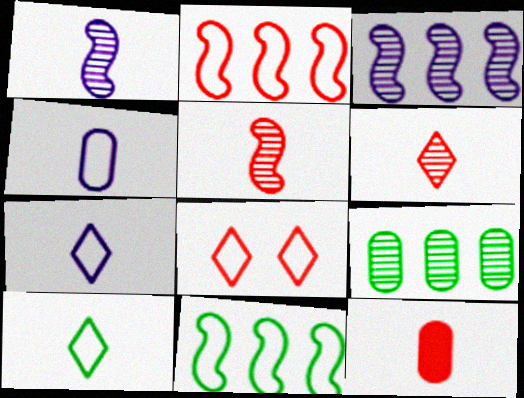[[1, 10, 12], 
[4, 8, 11]]